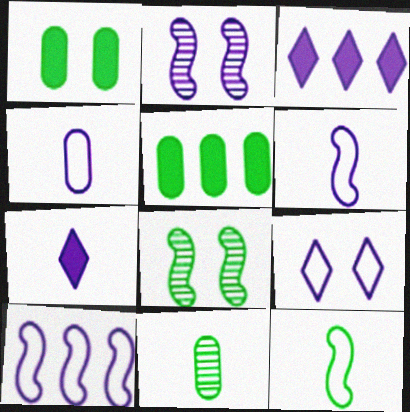[[2, 3, 4], 
[4, 9, 10]]